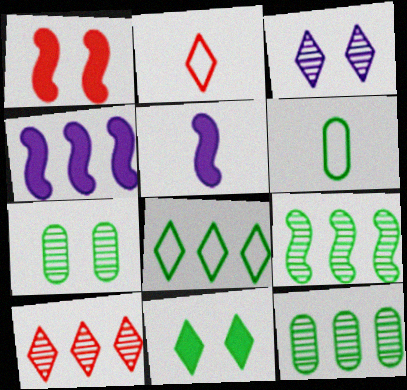[[2, 4, 7], 
[6, 9, 11]]